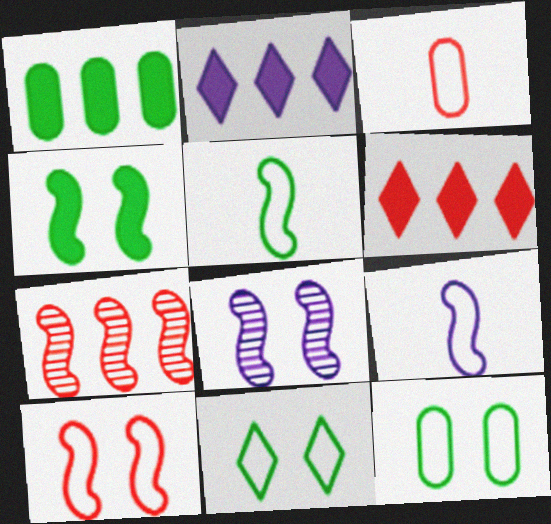[[4, 7, 9], 
[4, 8, 10]]